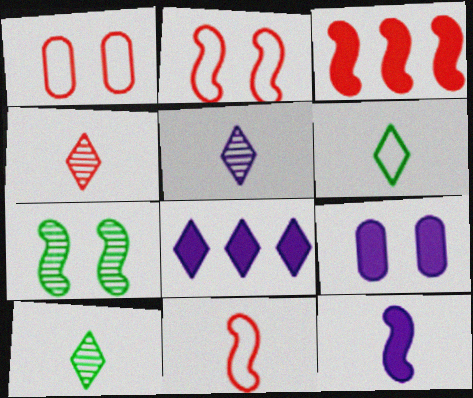[[1, 3, 4], 
[4, 5, 10], 
[8, 9, 12]]